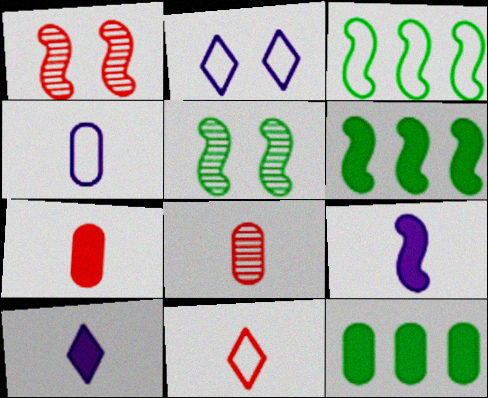[[1, 3, 9], 
[2, 6, 8]]